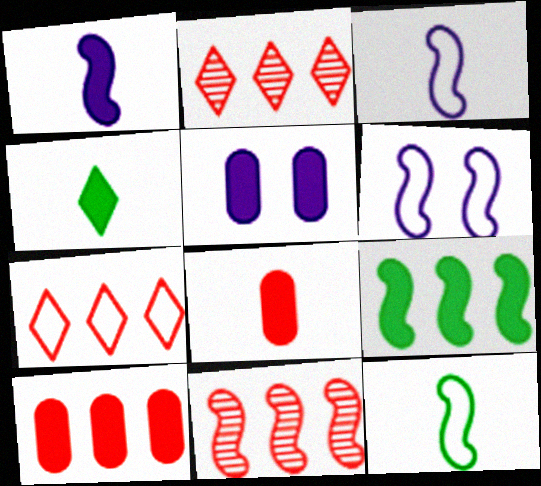[[1, 4, 8], 
[2, 5, 12], 
[7, 10, 11]]